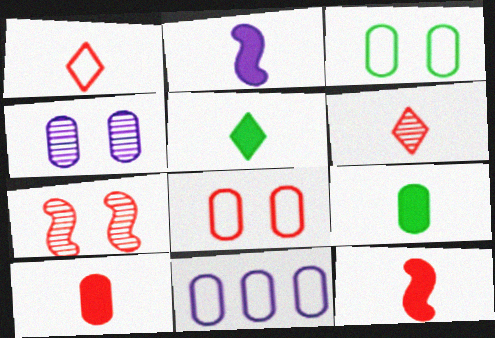[[2, 5, 10], 
[5, 7, 11]]